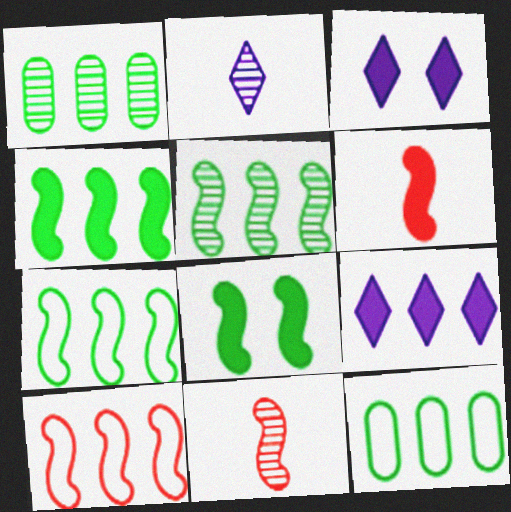[[1, 9, 10], 
[3, 11, 12], 
[4, 5, 7]]